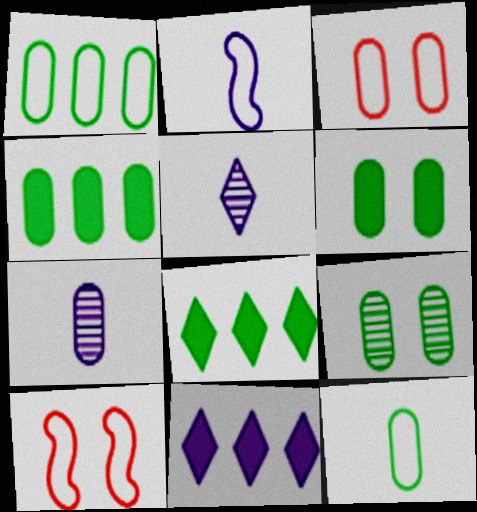[[3, 4, 7], 
[4, 5, 10], 
[4, 9, 12], 
[7, 8, 10]]